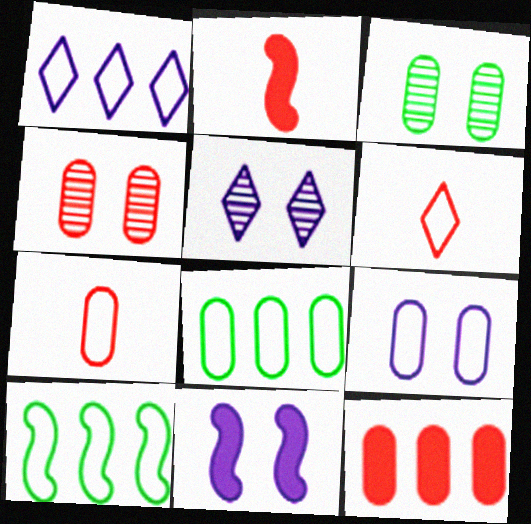[[1, 2, 3], 
[2, 5, 8], 
[4, 7, 12], 
[5, 9, 11], 
[6, 9, 10], 
[7, 8, 9]]